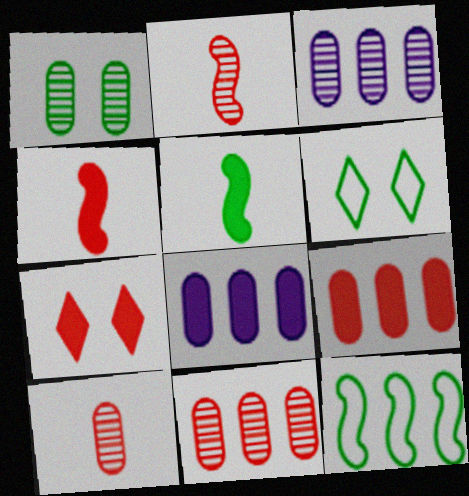[[1, 3, 10], 
[2, 6, 8], 
[3, 4, 6], 
[4, 7, 9], 
[5, 7, 8]]